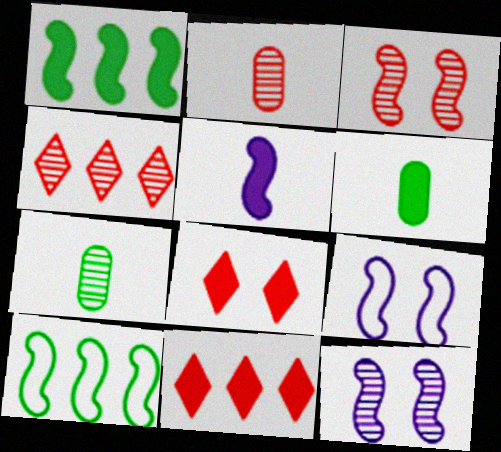[[2, 3, 4], 
[3, 5, 10], 
[4, 6, 9], 
[4, 7, 12], 
[7, 9, 11]]